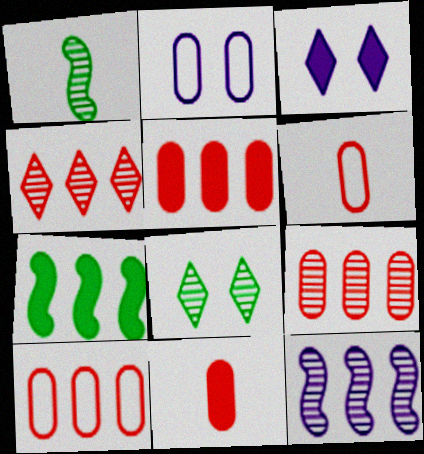[[1, 3, 10], 
[3, 7, 11], 
[5, 9, 10]]